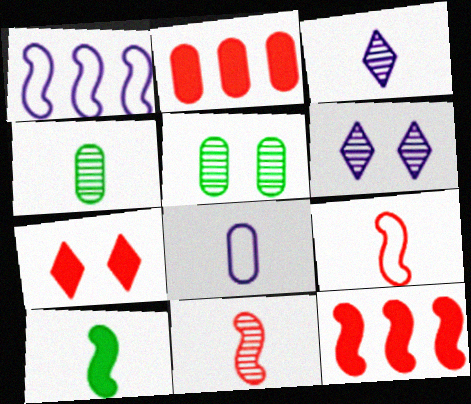[[1, 4, 7], 
[2, 5, 8], 
[3, 4, 11]]